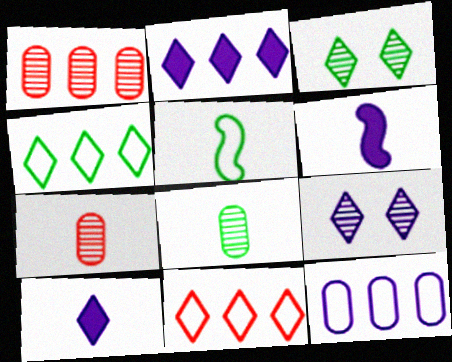[[3, 10, 11], 
[5, 7, 10], 
[6, 9, 12]]